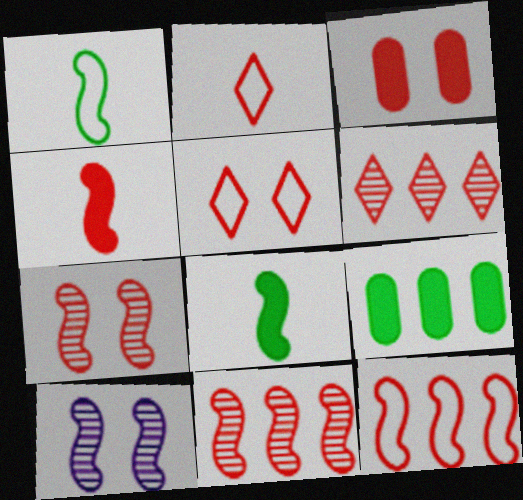[[2, 3, 11], 
[2, 9, 10], 
[3, 5, 7], 
[4, 7, 12], 
[8, 10, 12]]